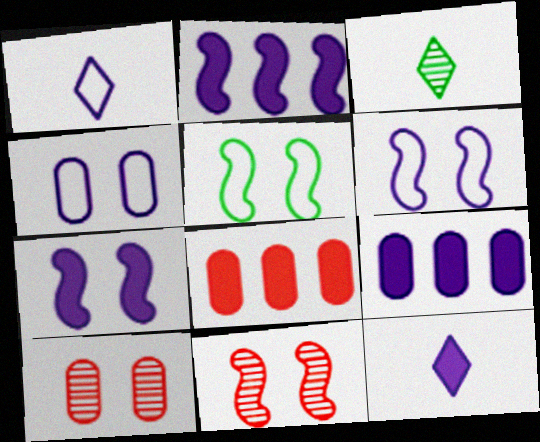[[3, 6, 8], 
[5, 7, 11], 
[7, 9, 12]]